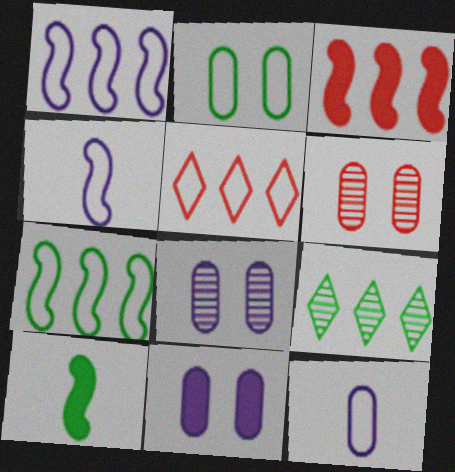[[2, 4, 5], 
[2, 6, 11], 
[2, 9, 10], 
[5, 8, 10]]